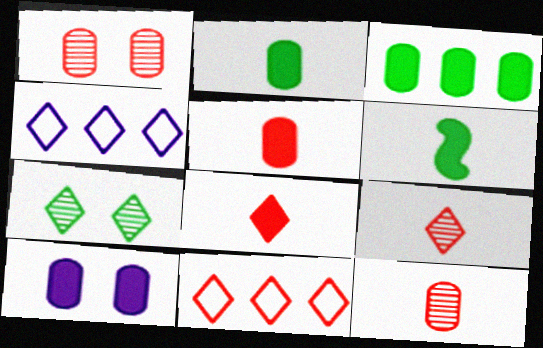[[1, 4, 6], 
[3, 5, 10], 
[4, 7, 8]]